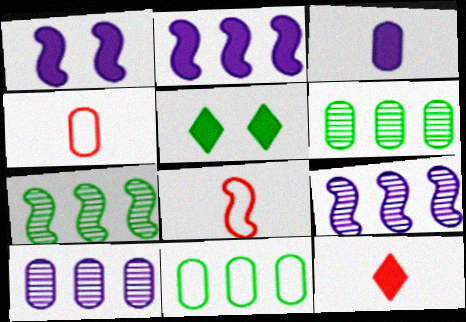[[1, 7, 8], 
[4, 5, 9], 
[5, 8, 10]]